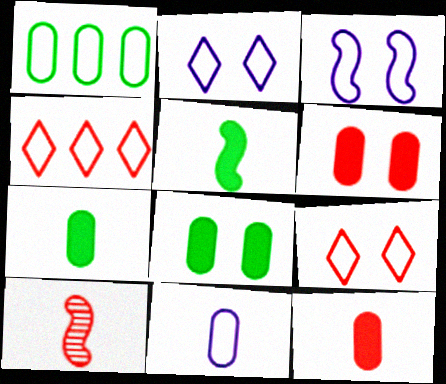[[4, 6, 10]]